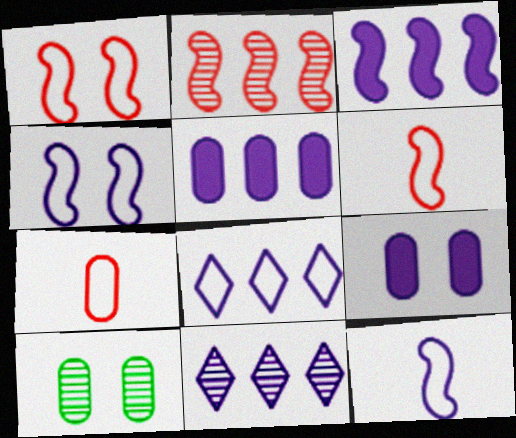[[5, 7, 10], 
[9, 11, 12]]